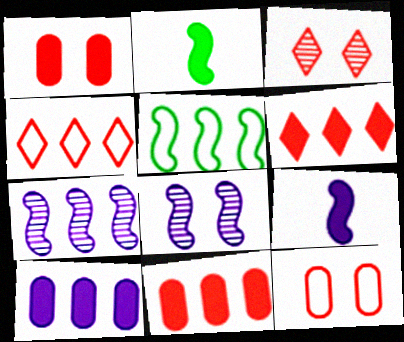[]